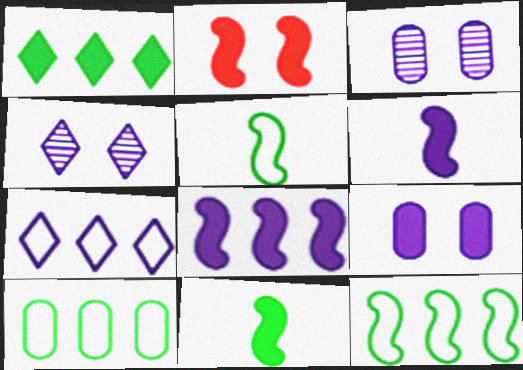[[2, 8, 11], 
[3, 6, 7]]